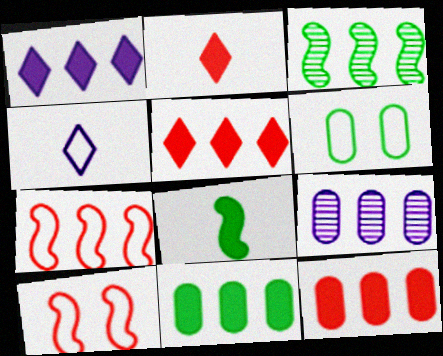[[4, 6, 7]]